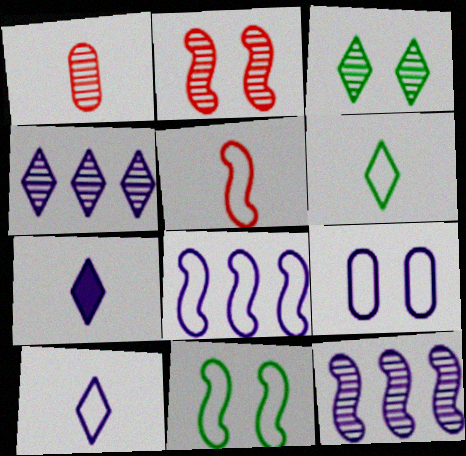[[1, 3, 12], 
[5, 8, 11], 
[7, 9, 12], 
[8, 9, 10]]